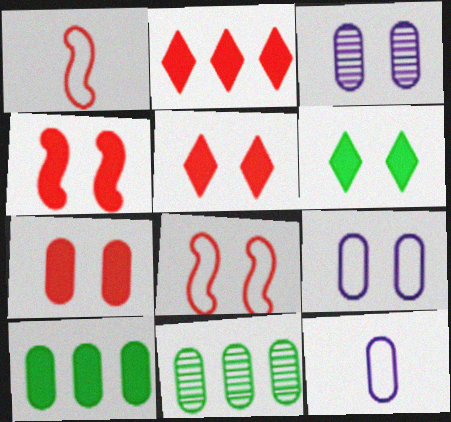[[3, 6, 8], 
[4, 5, 7], 
[7, 11, 12]]